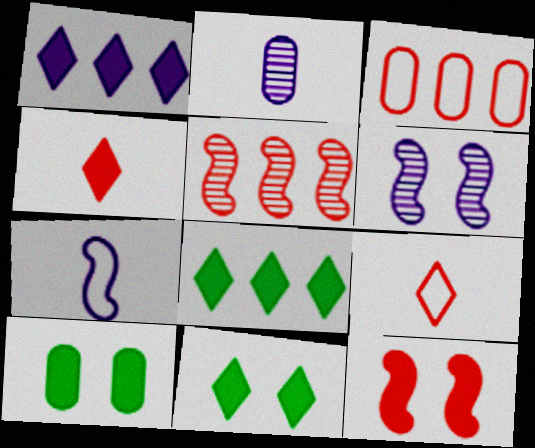[[1, 4, 11], 
[2, 3, 10]]